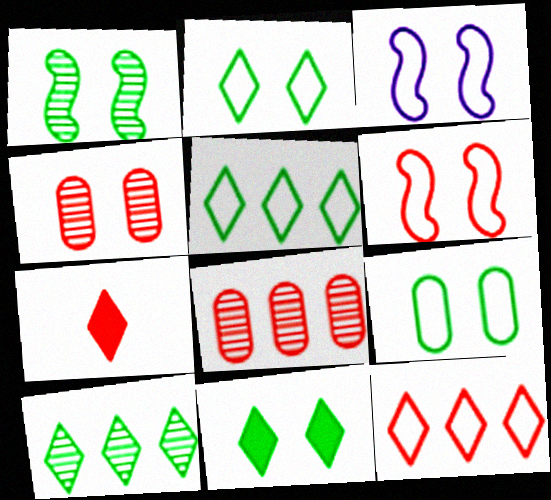[[1, 9, 11], 
[3, 4, 11], 
[6, 7, 8]]